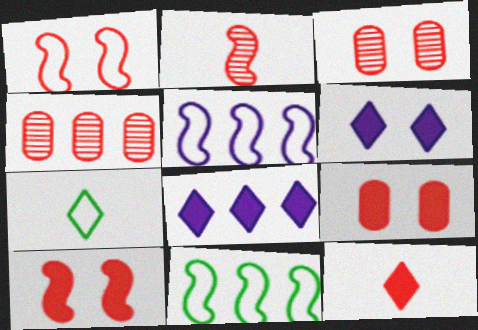[[1, 4, 12], 
[4, 8, 11]]